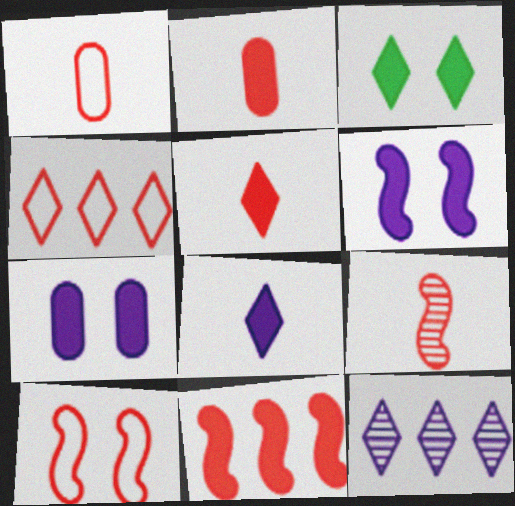[[1, 4, 10], 
[1, 5, 9], 
[9, 10, 11]]